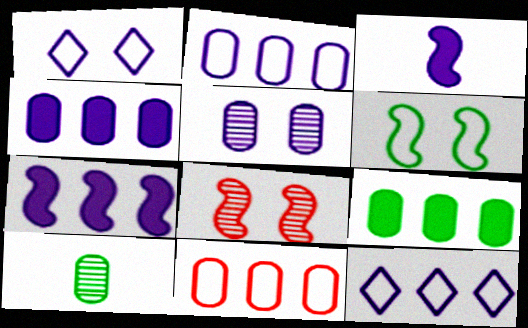[[3, 5, 12]]